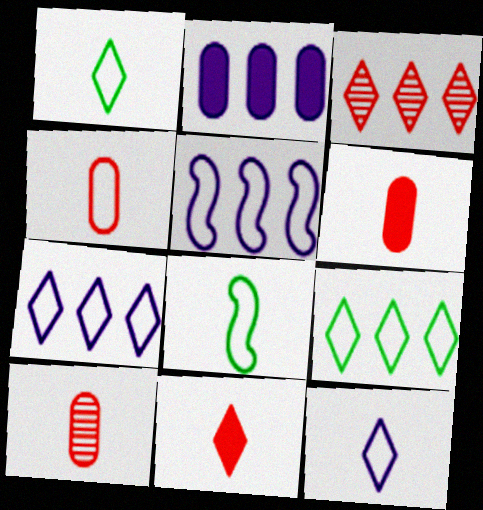[[4, 6, 10], 
[4, 8, 12]]